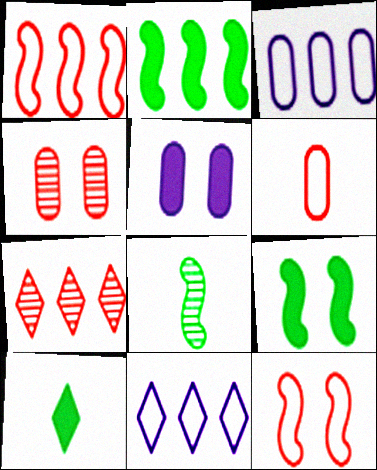[[2, 3, 7]]